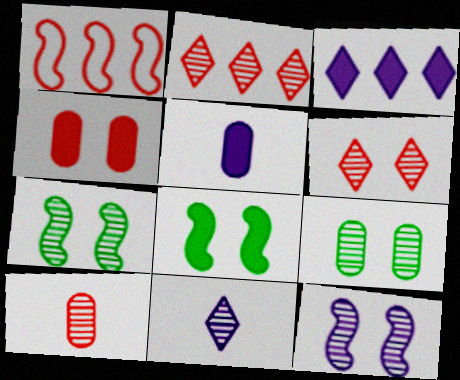[[6, 9, 12]]